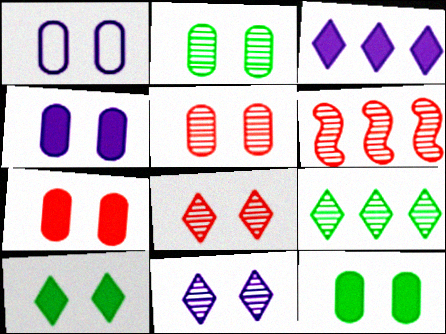[[1, 2, 7], 
[1, 5, 12], 
[4, 7, 12]]